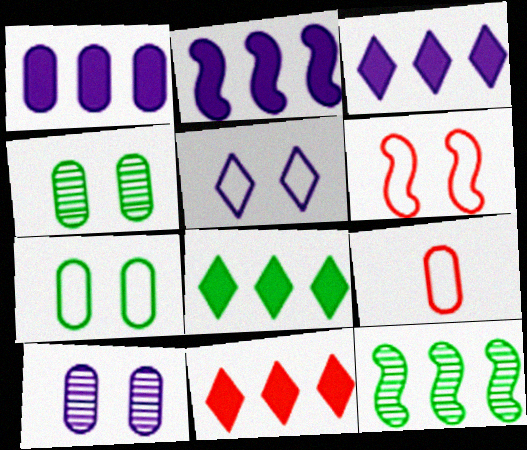[[1, 2, 3], 
[1, 4, 9], 
[3, 8, 11], 
[5, 6, 7]]